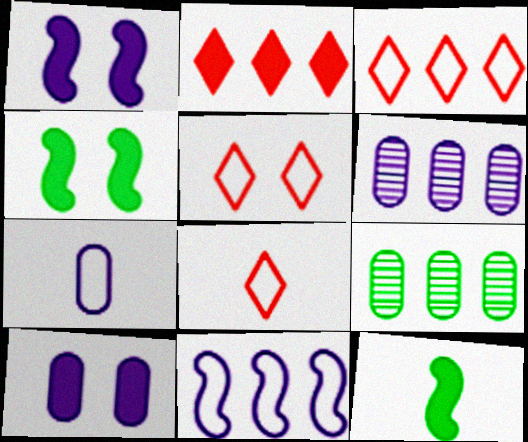[[1, 8, 9], 
[2, 9, 11], 
[2, 10, 12], 
[3, 5, 8], 
[4, 6, 8], 
[5, 6, 12], 
[6, 7, 10]]